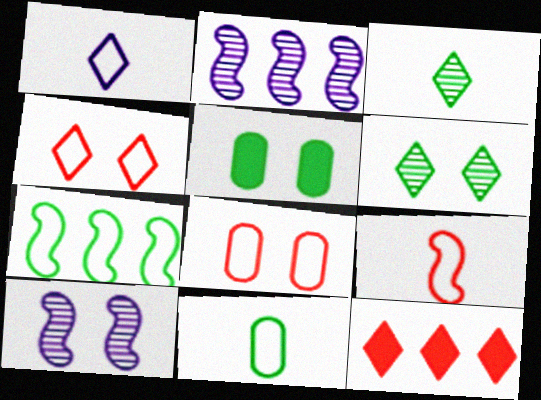[[1, 6, 12], 
[1, 7, 8], 
[1, 9, 11], 
[3, 5, 7], 
[4, 5, 10], 
[10, 11, 12]]